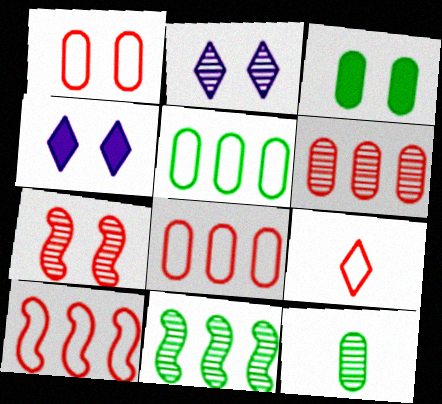[[1, 9, 10], 
[3, 5, 12], 
[4, 10, 12]]